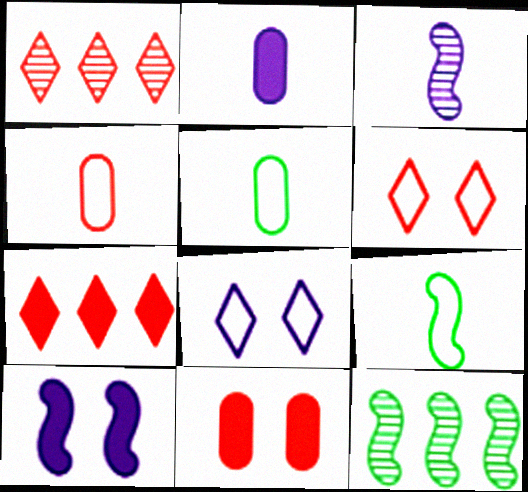[[1, 5, 10], 
[2, 6, 12]]